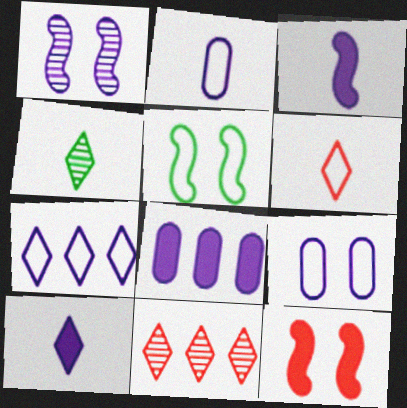[[1, 5, 12], 
[4, 6, 10]]